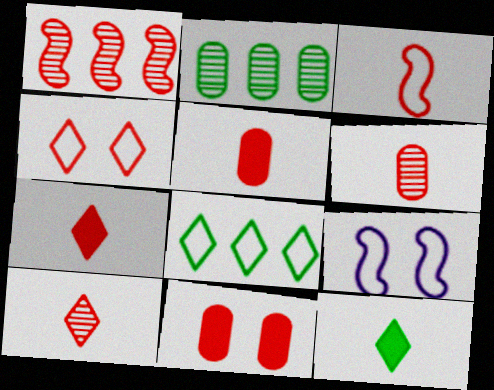[[1, 4, 5], 
[2, 7, 9], 
[3, 5, 10], 
[3, 6, 7]]